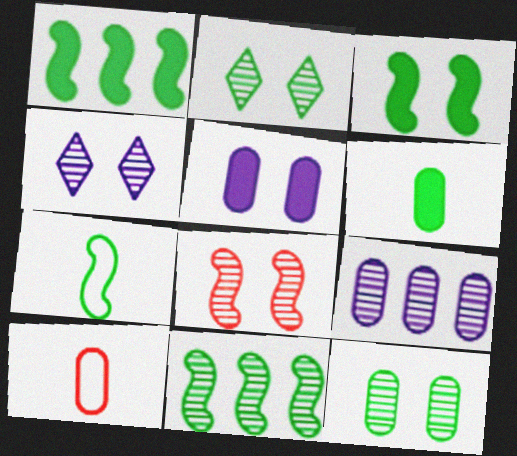[[1, 4, 10], 
[3, 7, 11], 
[4, 8, 12]]